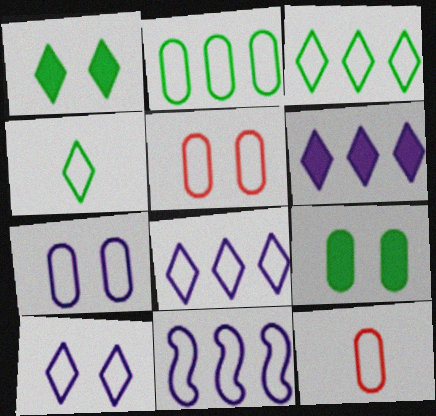[[2, 7, 12], 
[4, 5, 11]]